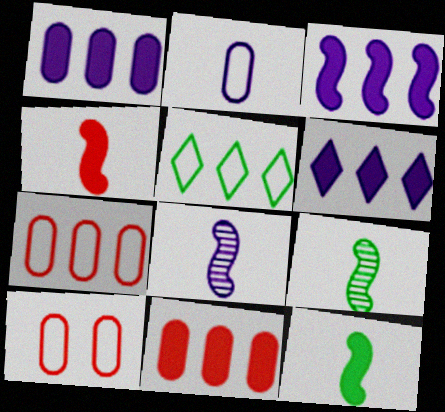[[1, 3, 6], 
[6, 9, 10]]